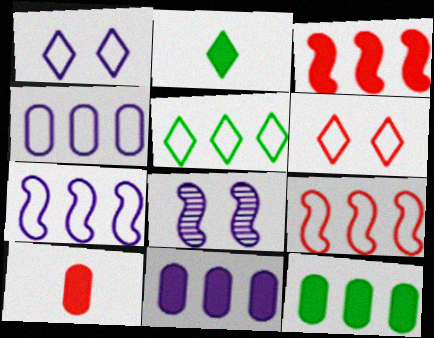[[4, 5, 9], 
[5, 8, 10]]